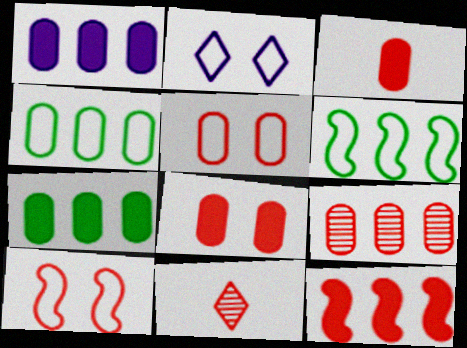[[1, 4, 9], 
[3, 5, 9], 
[5, 11, 12]]